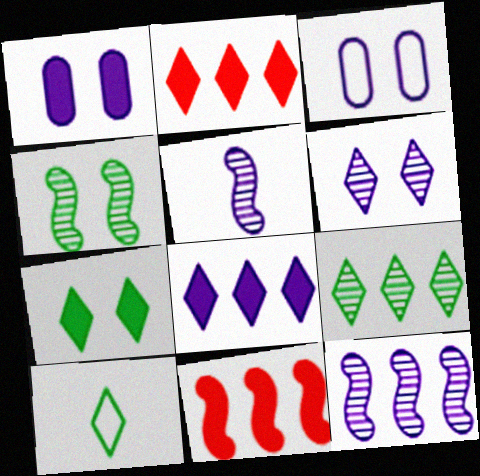[[2, 6, 10], 
[3, 5, 8], 
[7, 9, 10]]